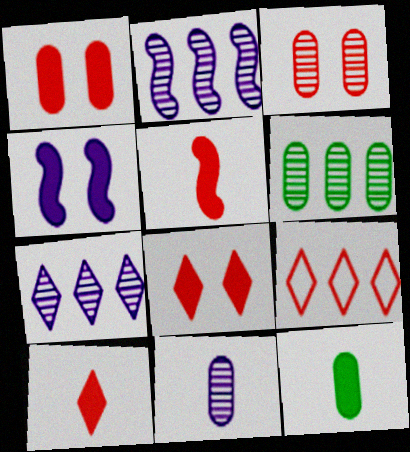[[3, 5, 9], 
[3, 6, 11]]